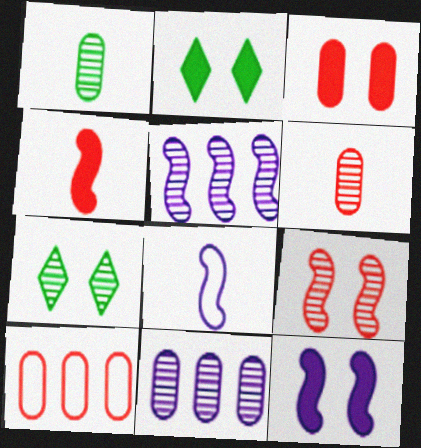[[2, 3, 12], 
[3, 6, 10], 
[5, 6, 7], 
[5, 8, 12]]